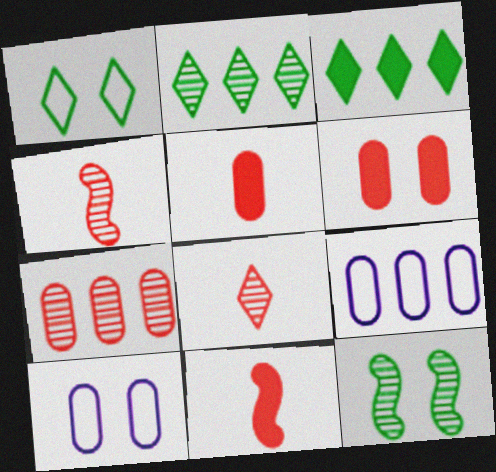[[2, 10, 11], 
[3, 4, 10]]